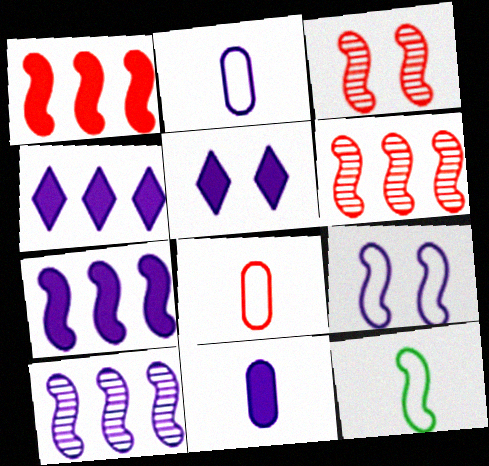[[2, 5, 10], 
[3, 7, 12], 
[5, 7, 11]]